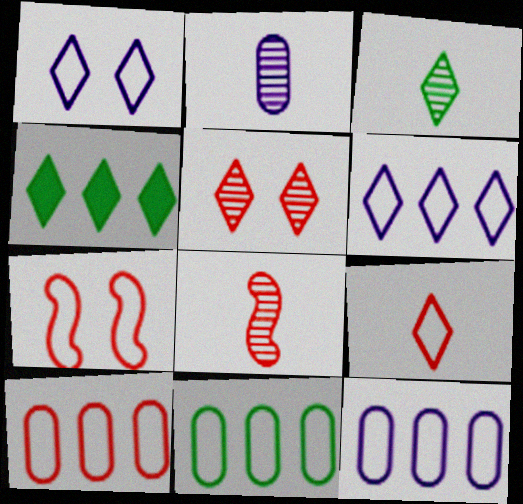[[2, 3, 8], 
[2, 4, 7], 
[7, 9, 10], 
[10, 11, 12]]